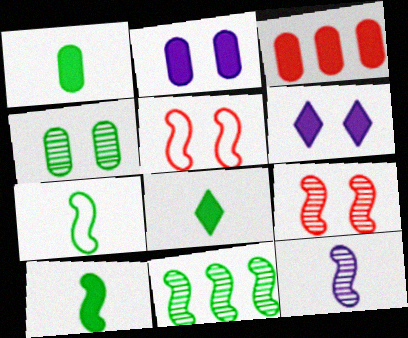[[1, 2, 3], 
[1, 8, 10], 
[3, 6, 10], 
[4, 5, 6], 
[9, 11, 12]]